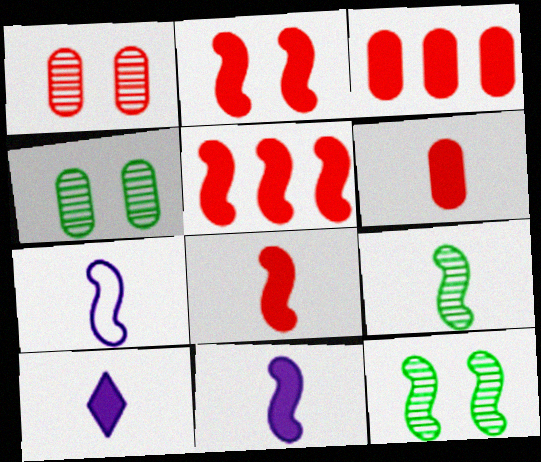[[2, 5, 8], 
[5, 7, 12], 
[7, 8, 9]]